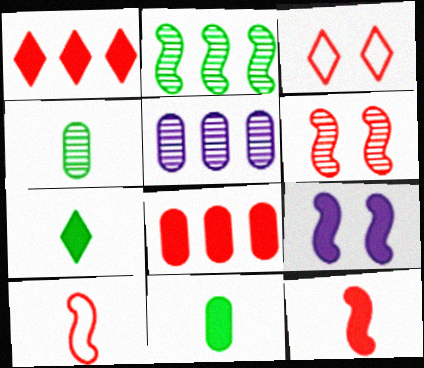[[1, 9, 11], 
[2, 9, 10], 
[7, 8, 9]]